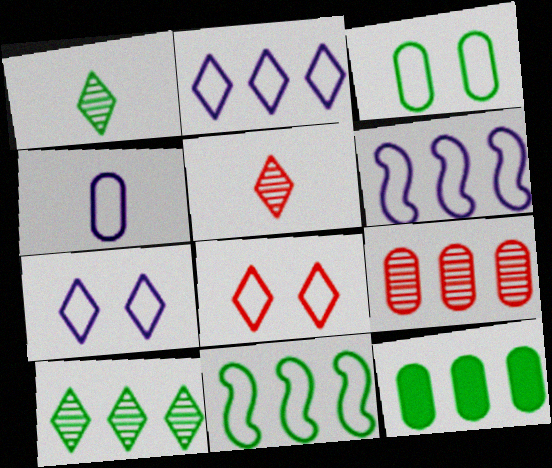[[4, 6, 7], 
[4, 8, 11], 
[10, 11, 12]]